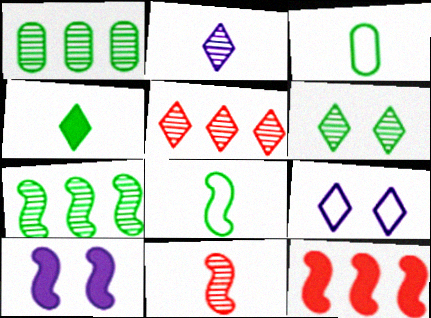[[2, 5, 6], 
[3, 5, 10], 
[4, 5, 9]]